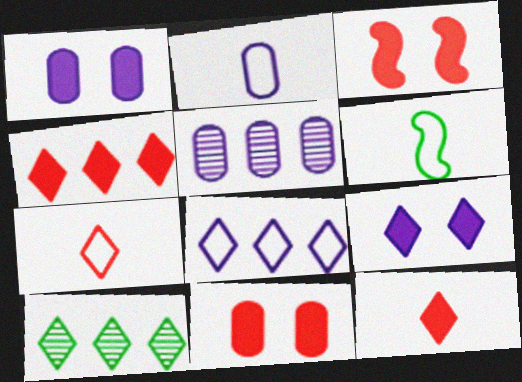[[1, 2, 5], 
[2, 3, 10], 
[2, 6, 7], 
[4, 8, 10], 
[7, 9, 10]]